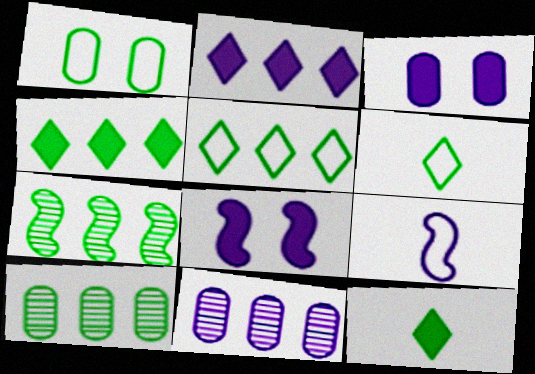[[1, 7, 12]]